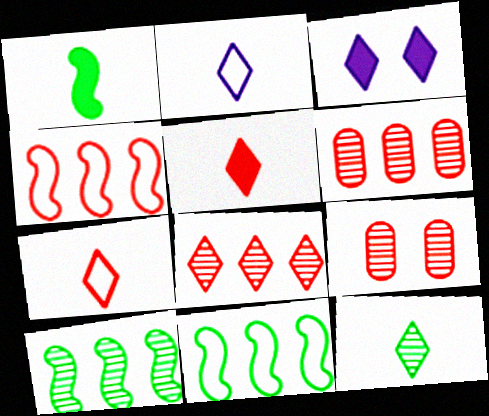[[2, 5, 12], 
[4, 5, 9]]